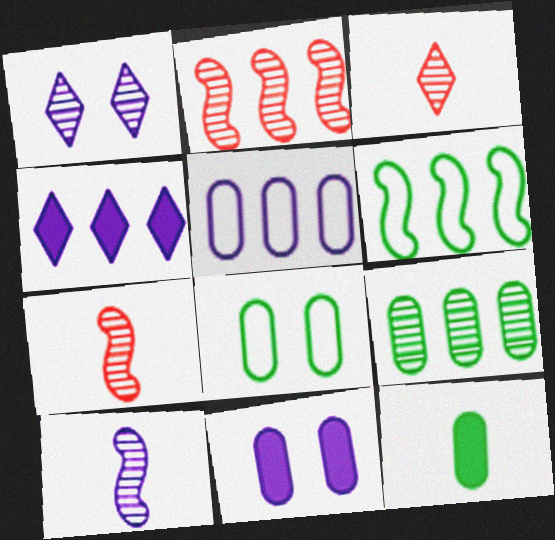[[1, 7, 9], 
[3, 6, 11], 
[4, 7, 8], 
[8, 9, 12]]